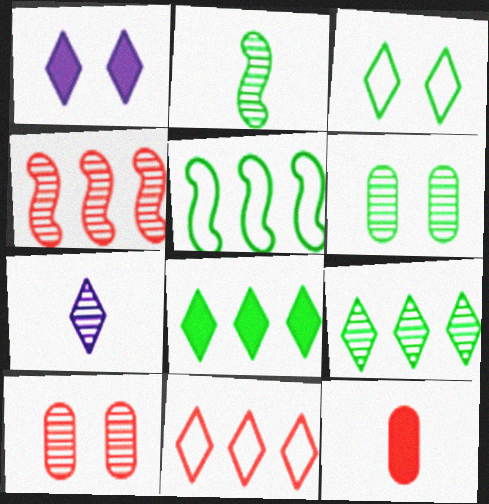[[2, 6, 9], 
[4, 6, 7]]